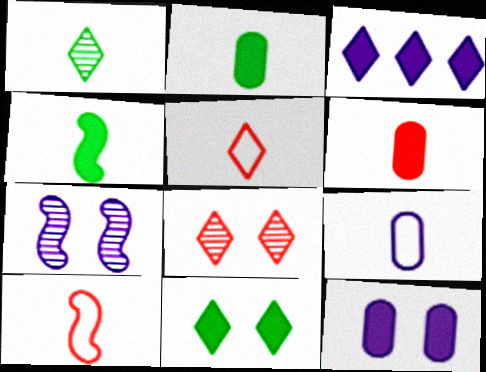[[3, 7, 9]]